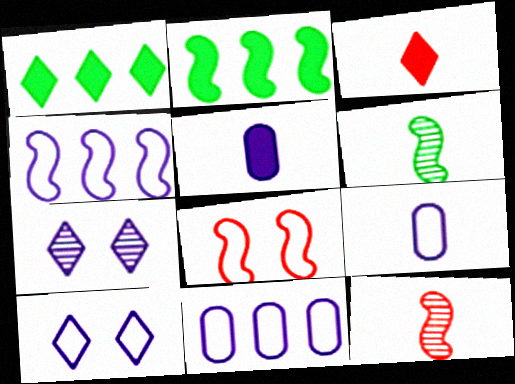[[3, 6, 9], 
[4, 5, 7], 
[4, 9, 10]]